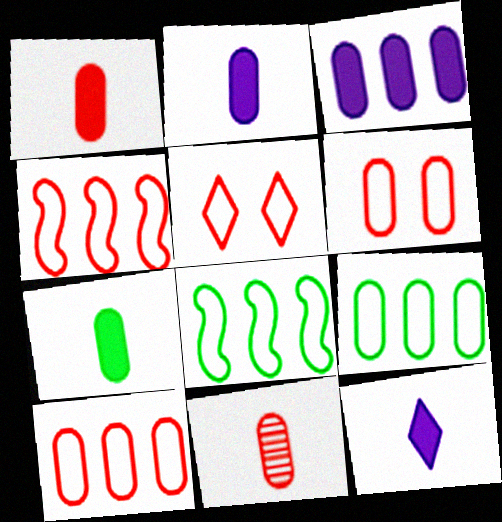[[1, 2, 7]]